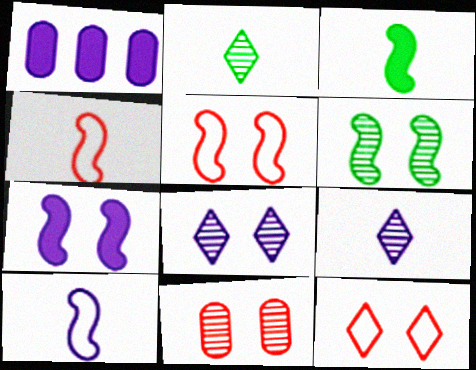[[1, 2, 5], 
[1, 8, 10], 
[5, 6, 7], 
[6, 8, 11]]